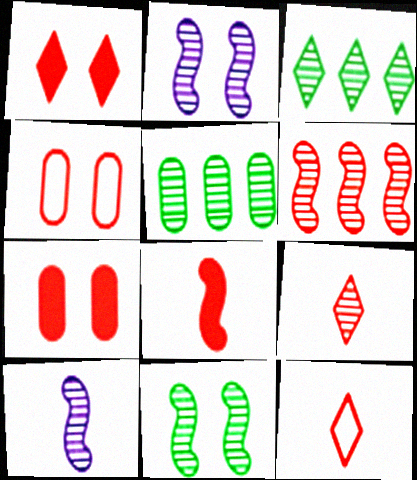[[2, 5, 9], 
[6, 7, 12], 
[6, 10, 11]]